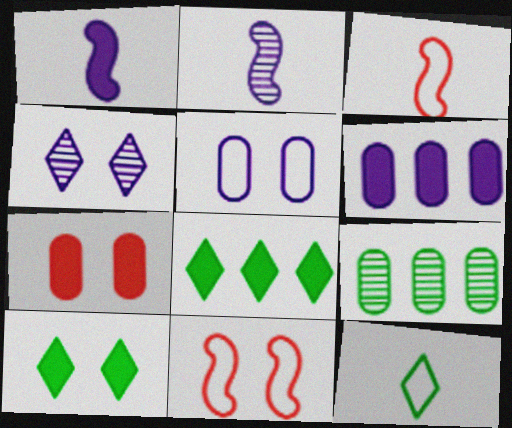[[1, 7, 8]]